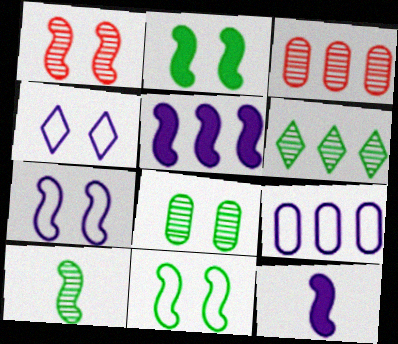[[1, 2, 7], 
[6, 8, 10]]